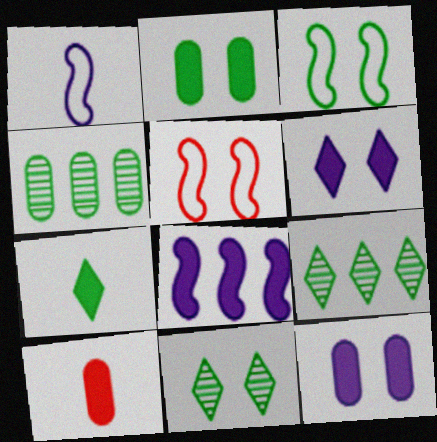[[2, 3, 11], 
[3, 4, 7], 
[5, 11, 12]]